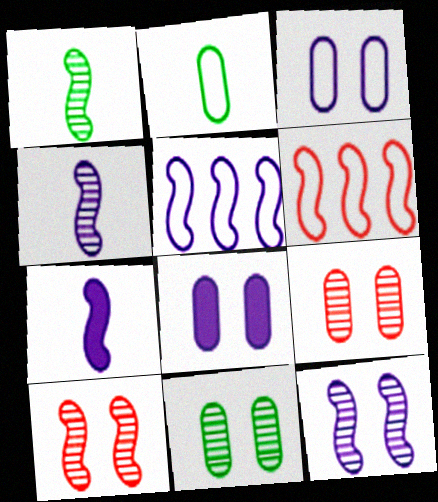[[5, 7, 12]]